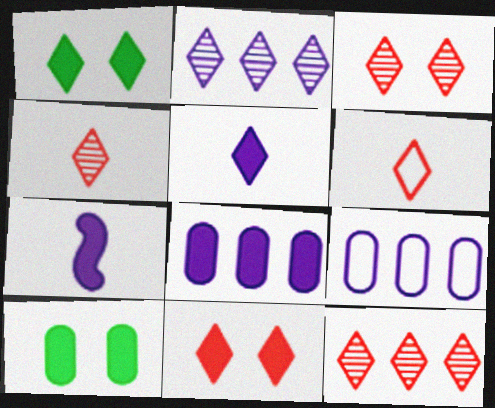[[1, 2, 6], 
[3, 4, 12], 
[6, 11, 12]]